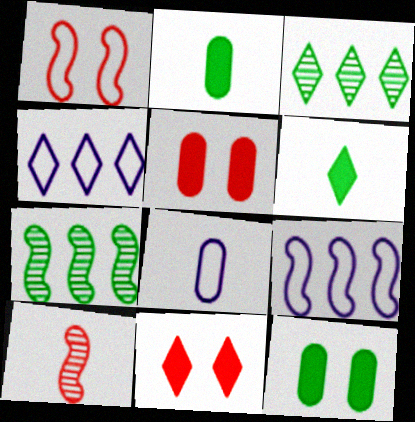[[4, 10, 12], 
[6, 8, 10], 
[7, 8, 11]]